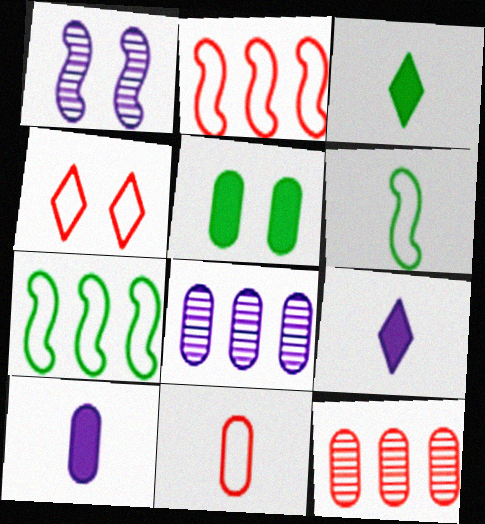[[1, 4, 5], 
[2, 4, 11], 
[5, 8, 11]]